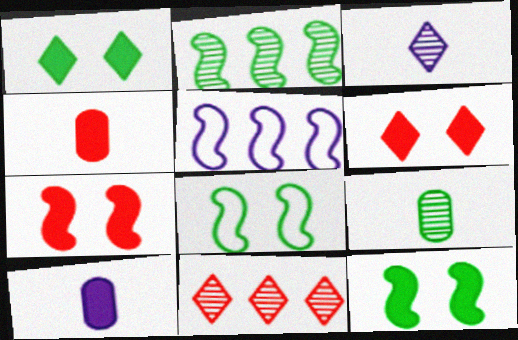[[5, 6, 9], 
[8, 10, 11]]